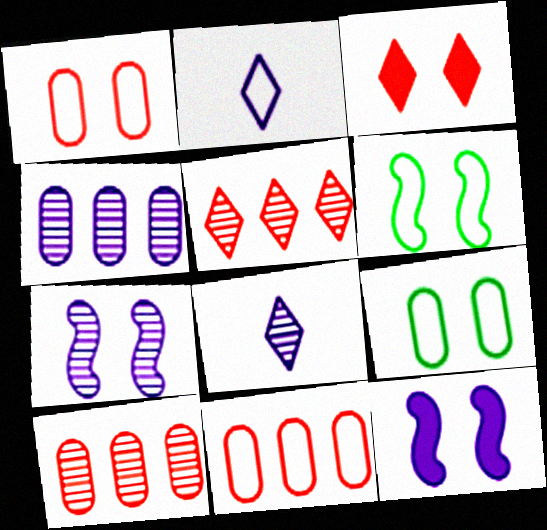[[2, 4, 12], 
[2, 6, 11], 
[3, 7, 9], 
[4, 7, 8]]